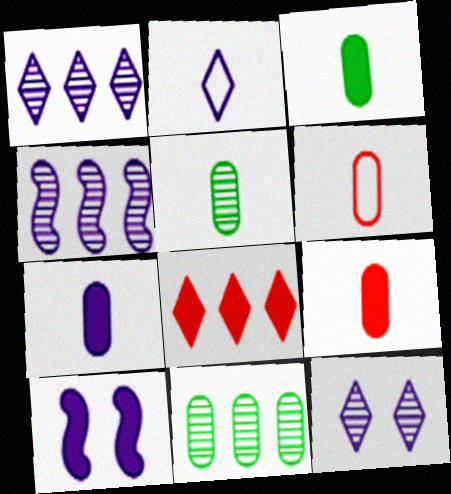[[3, 7, 9], 
[3, 8, 10], 
[5, 6, 7]]